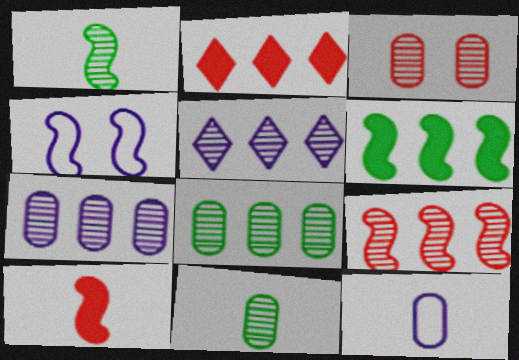[[1, 3, 5], 
[2, 4, 11], 
[3, 7, 11], 
[5, 8, 9]]